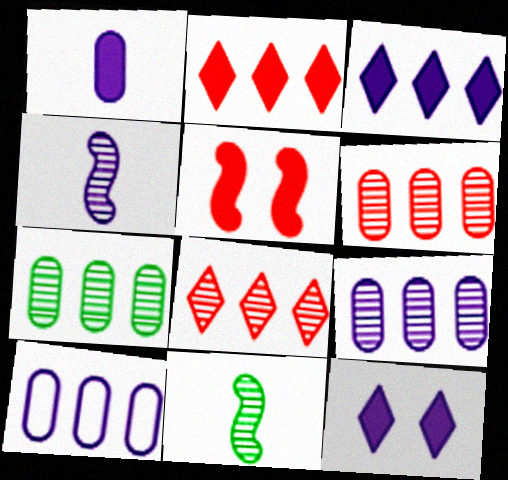[[4, 10, 12], 
[6, 7, 9]]